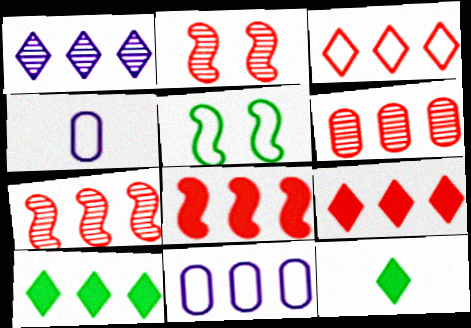[[1, 3, 10], 
[2, 4, 10], 
[2, 11, 12], 
[3, 4, 5], 
[3, 6, 8], 
[7, 10, 11]]